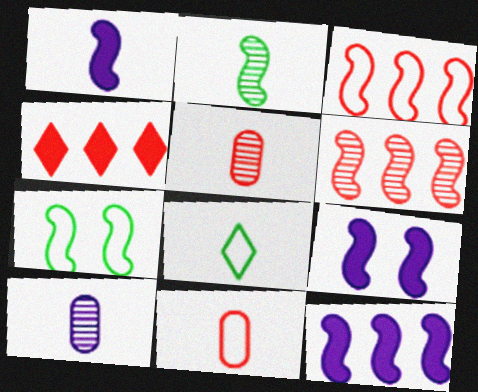[[1, 5, 8], 
[1, 6, 7], 
[1, 9, 12], 
[2, 3, 9], 
[4, 7, 10]]